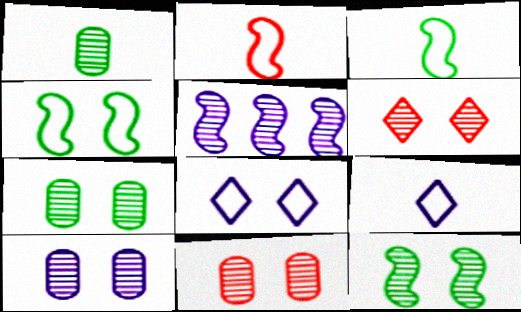[[1, 5, 6], 
[6, 10, 12], 
[7, 10, 11]]